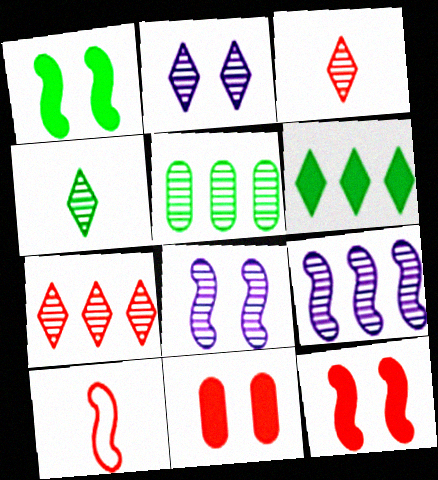[[1, 9, 10], 
[2, 4, 7], 
[3, 5, 8], 
[5, 7, 9], 
[7, 10, 11]]